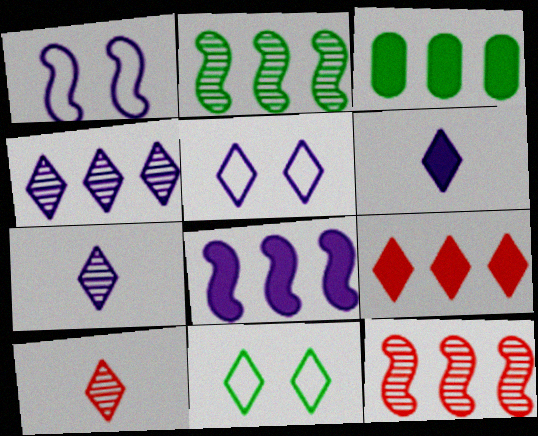[[1, 3, 10], 
[3, 8, 9], 
[4, 5, 6], 
[7, 9, 11]]